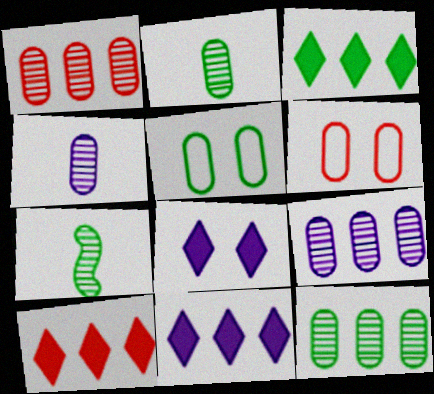[[1, 9, 12], 
[3, 5, 7], 
[3, 10, 11], 
[6, 7, 11]]